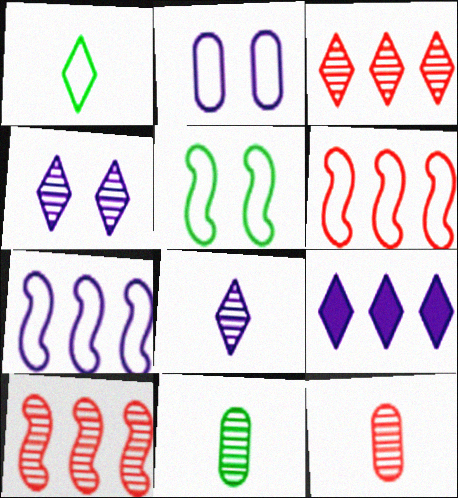[[1, 2, 6], 
[4, 10, 11], 
[5, 9, 12]]